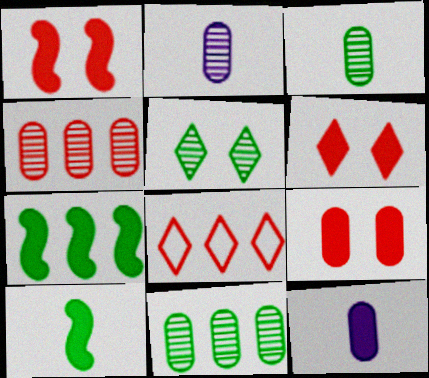[[1, 6, 9], 
[6, 7, 12]]